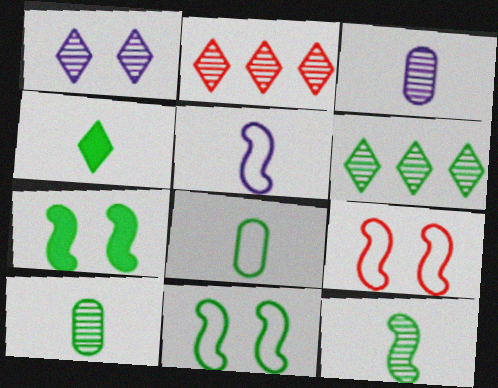[[4, 8, 12], 
[6, 7, 8]]